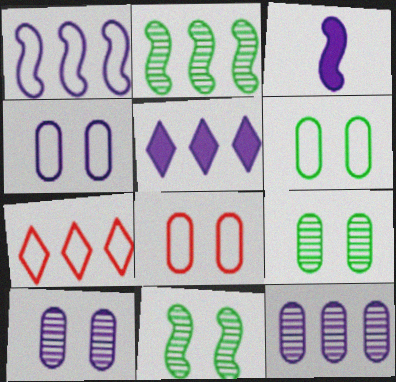[[1, 5, 12], 
[3, 7, 9], 
[4, 6, 8]]